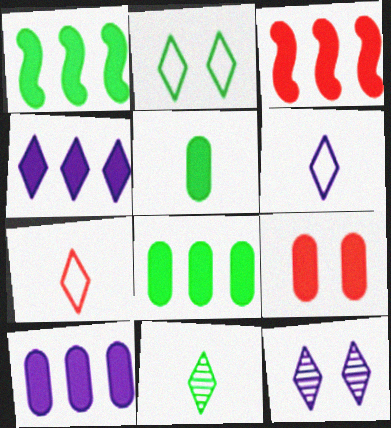[[3, 4, 8], 
[4, 6, 12], 
[5, 9, 10]]